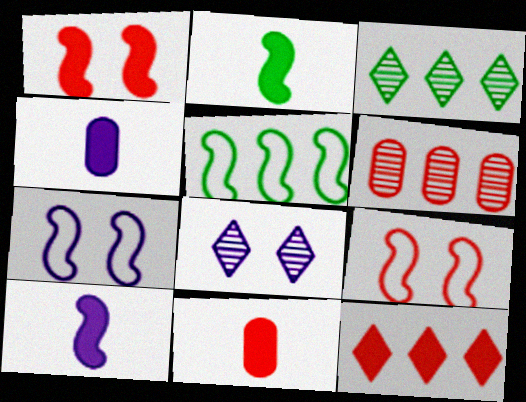[[1, 11, 12], 
[3, 4, 9], 
[3, 7, 11], 
[5, 8, 11]]